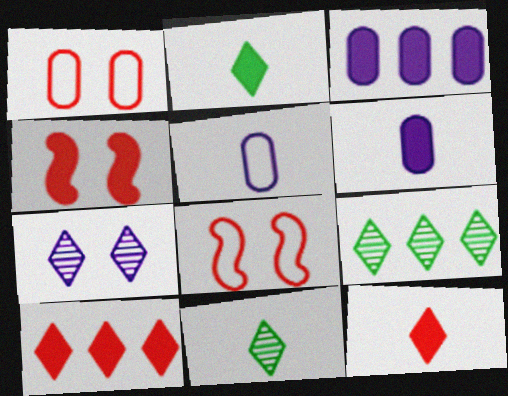[[2, 3, 4], 
[3, 8, 11], 
[4, 5, 9], 
[6, 8, 9]]